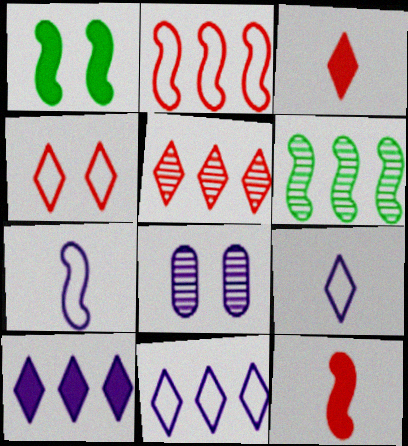[[1, 4, 8], 
[3, 4, 5], 
[7, 8, 10]]